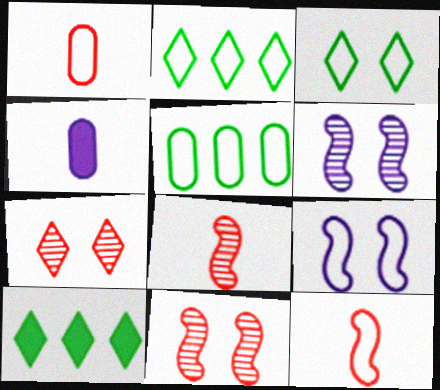[[1, 2, 9], 
[1, 6, 10], 
[2, 4, 11]]